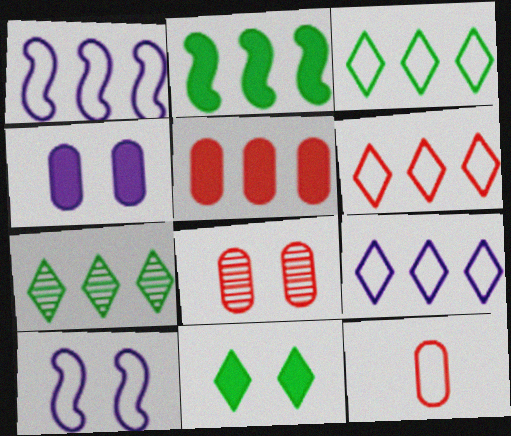[[1, 5, 7], 
[3, 6, 9], 
[3, 10, 12], 
[5, 8, 12], 
[8, 10, 11]]